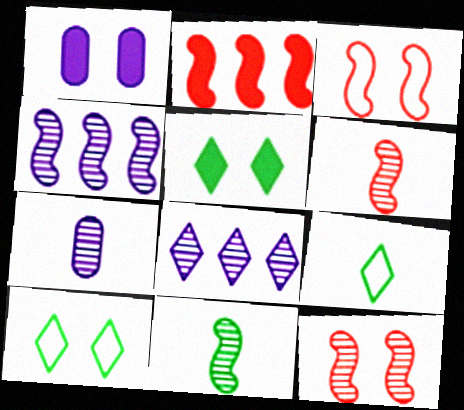[[1, 10, 12], 
[2, 3, 6], 
[2, 7, 10], 
[4, 11, 12]]